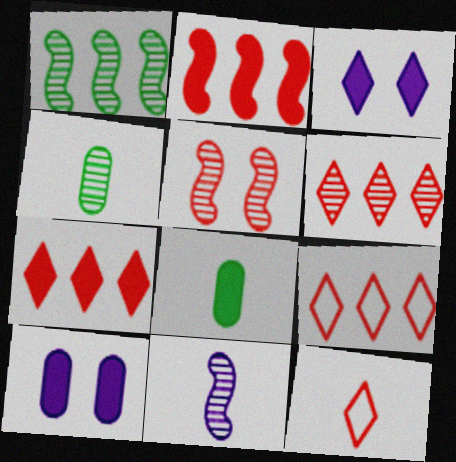[[1, 5, 11], 
[1, 10, 12], 
[2, 3, 8], 
[6, 7, 9], 
[8, 11, 12]]